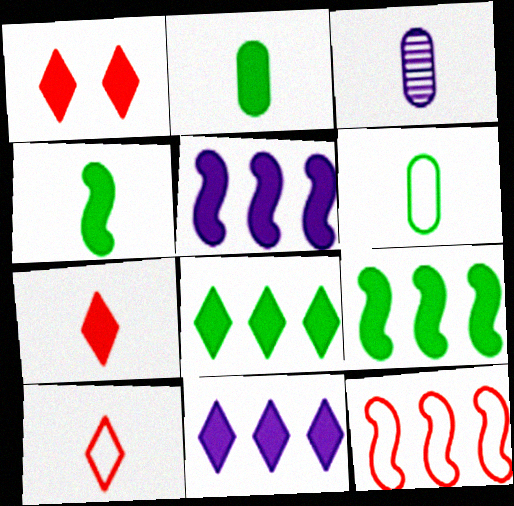[[1, 2, 5], 
[3, 4, 10]]